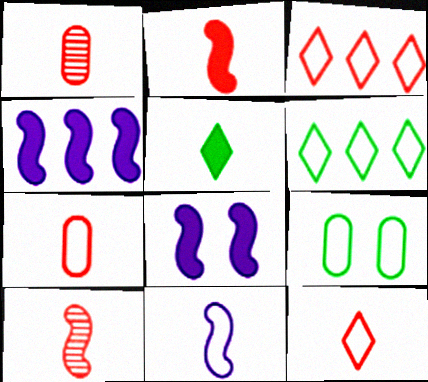[[1, 2, 12], 
[1, 5, 11], 
[1, 6, 8], 
[3, 9, 11]]